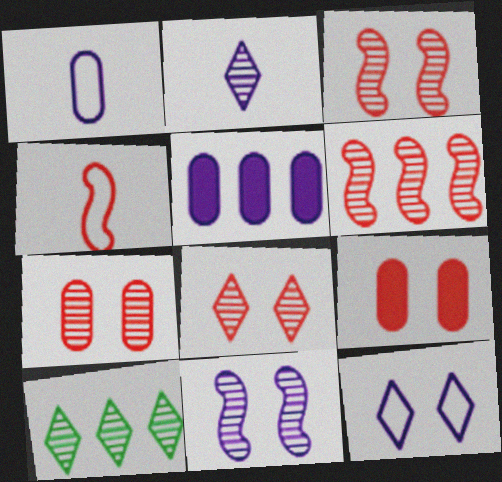[[2, 8, 10], 
[3, 7, 8]]